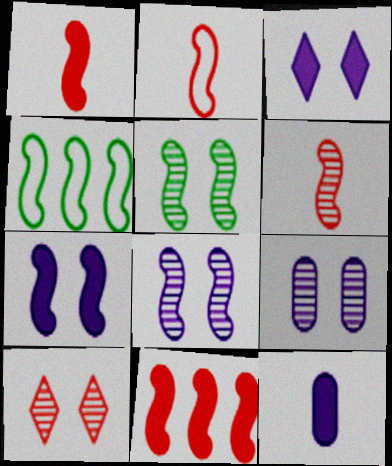[[1, 2, 6], 
[1, 4, 8], 
[4, 6, 7], 
[4, 10, 12], 
[5, 9, 10]]